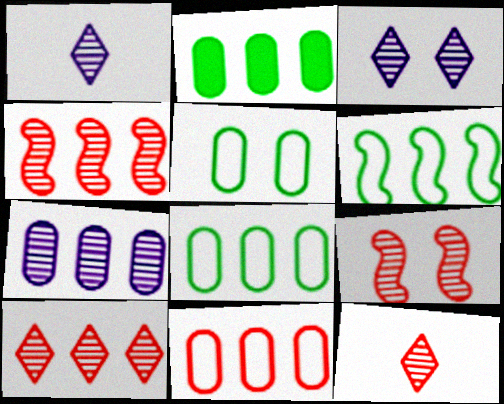[[2, 7, 11]]